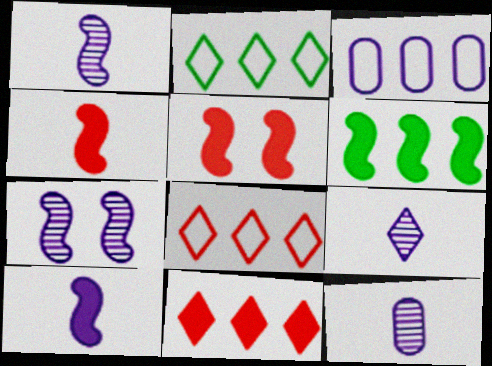[[1, 9, 12], 
[2, 5, 12], 
[5, 6, 10]]